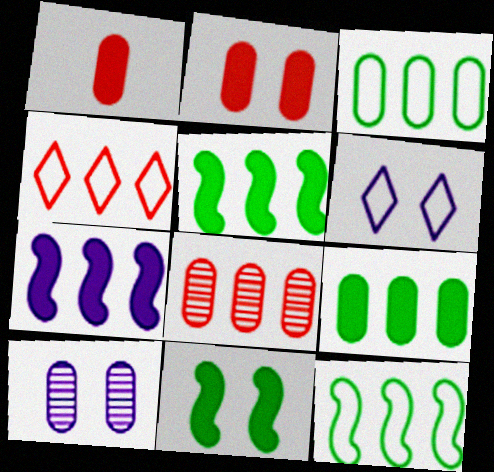[[1, 3, 10]]